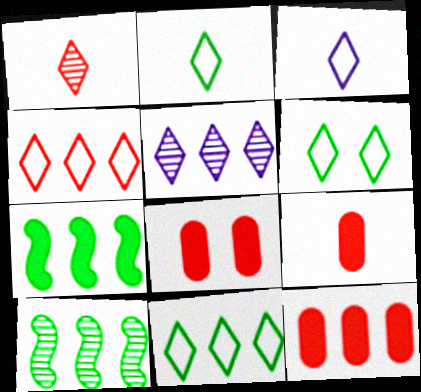[[2, 6, 11], 
[3, 4, 6], 
[3, 8, 10], 
[8, 9, 12]]